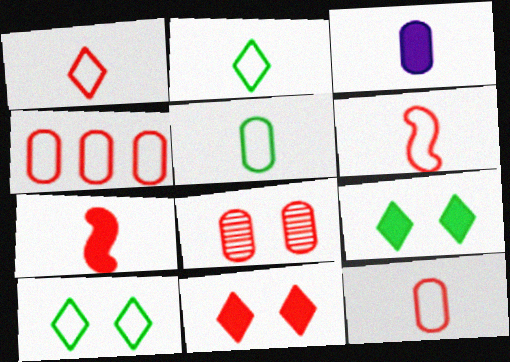[[1, 6, 12]]